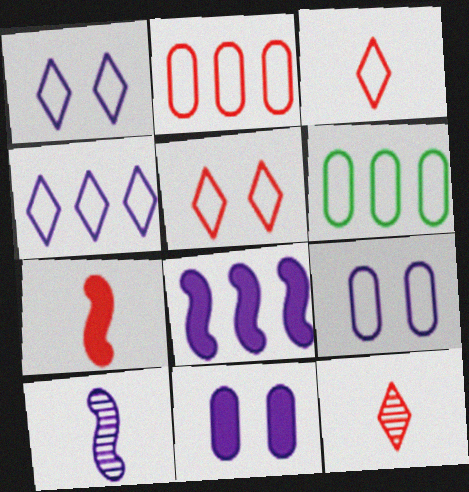[[4, 10, 11]]